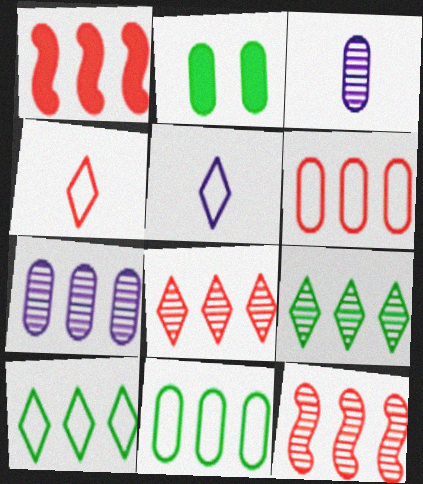[[1, 6, 8], 
[1, 7, 10], 
[2, 3, 6], 
[2, 5, 12], 
[7, 9, 12]]